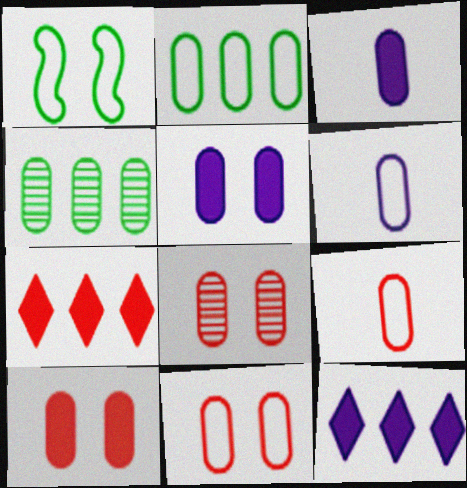[[2, 3, 8], 
[2, 6, 11], 
[3, 4, 11], 
[4, 5, 9], 
[4, 6, 10], 
[8, 10, 11]]